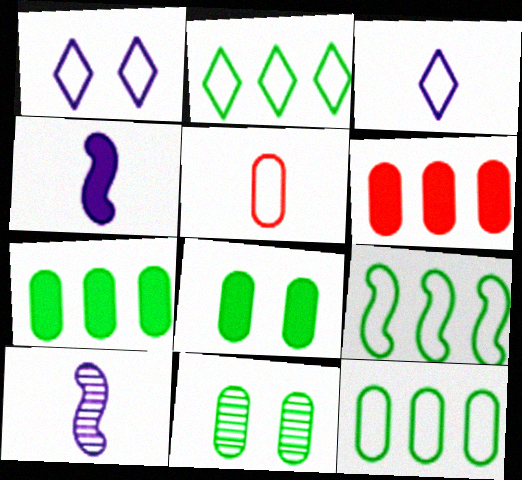[[1, 5, 9], 
[2, 9, 12]]